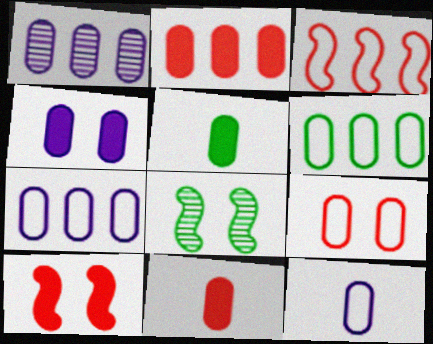[[1, 2, 6], 
[1, 4, 12], 
[1, 5, 9], 
[2, 4, 5], 
[6, 9, 12]]